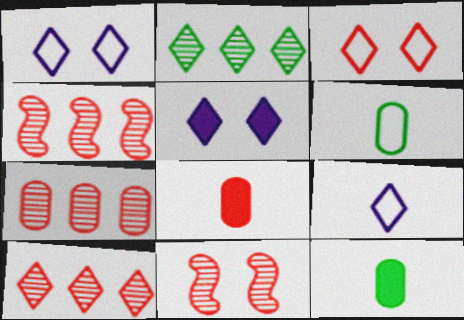[[1, 4, 12], 
[3, 4, 8], 
[4, 5, 6], 
[4, 7, 10]]